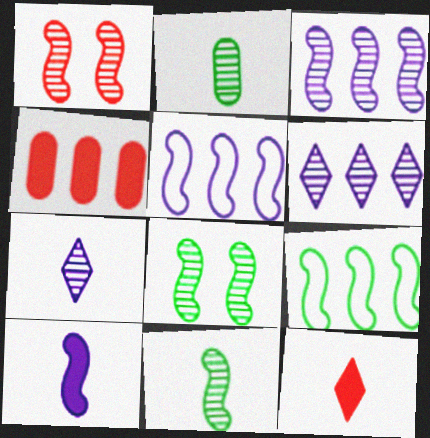[[1, 2, 6], 
[1, 3, 11], 
[1, 9, 10], 
[4, 6, 9]]